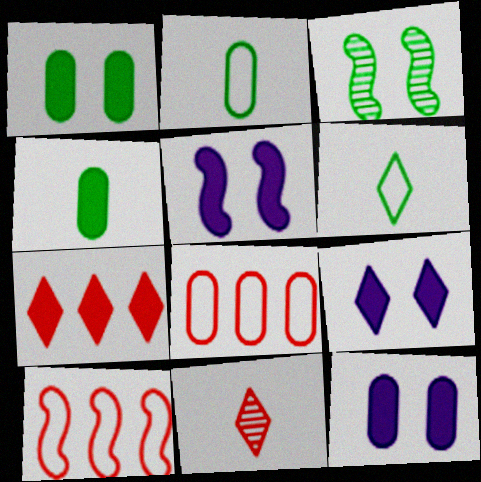[[4, 5, 7], 
[5, 9, 12]]